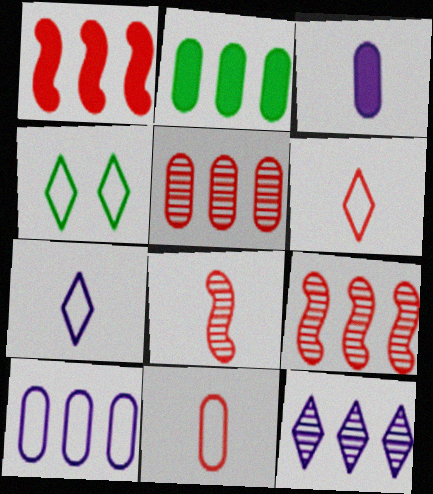[[2, 5, 10], 
[3, 4, 9]]